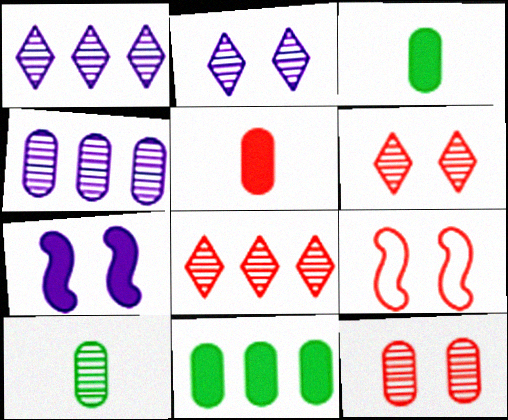[[1, 3, 9], 
[4, 10, 12], 
[5, 8, 9]]